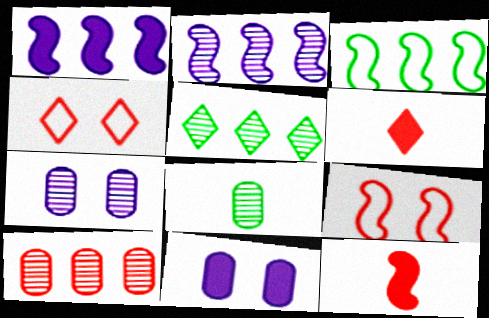[[1, 4, 8], 
[2, 5, 10], 
[3, 6, 7], 
[4, 10, 12], 
[6, 9, 10], 
[7, 8, 10]]